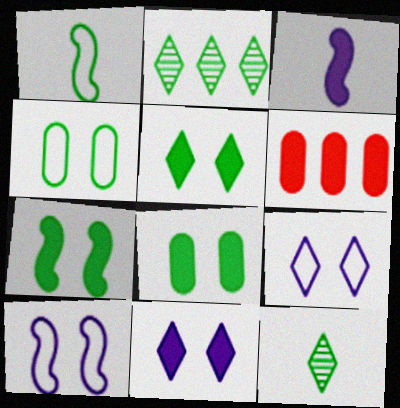[[1, 2, 8], 
[3, 5, 6], 
[5, 7, 8], 
[6, 10, 12]]